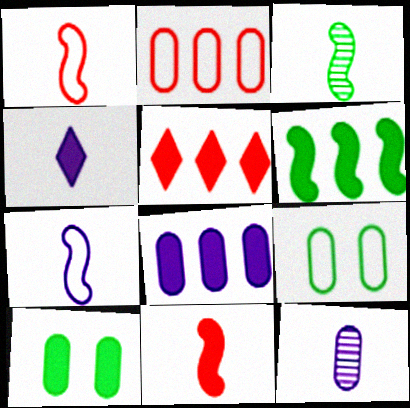[[2, 10, 12], 
[3, 7, 11], 
[4, 7, 12], 
[5, 6, 8]]